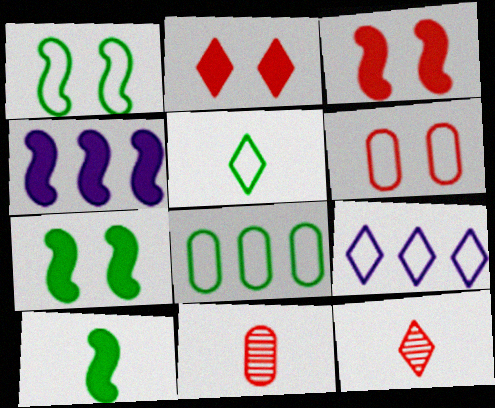[[1, 5, 8], 
[3, 4, 10], 
[7, 9, 11]]